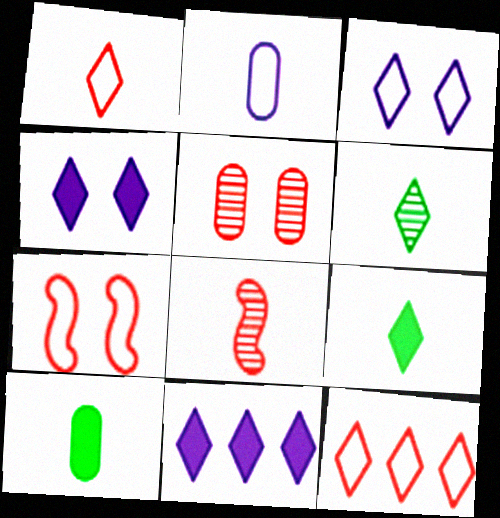[[2, 8, 9], 
[4, 6, 12]]